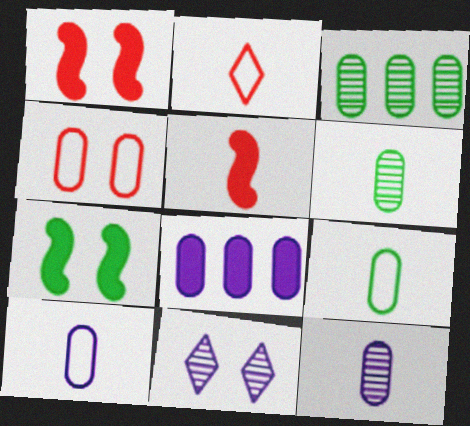[[4, 6, 8], 
[4, 7, 11]]